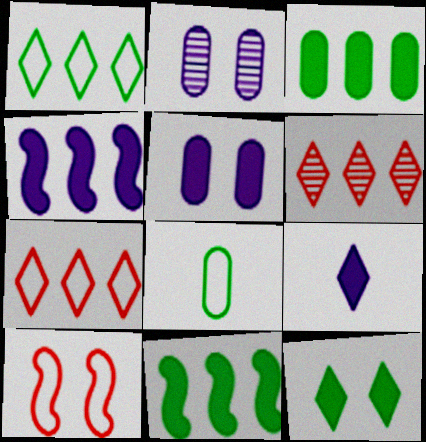[[2, 10, 12], 
[4, 5, 9]]